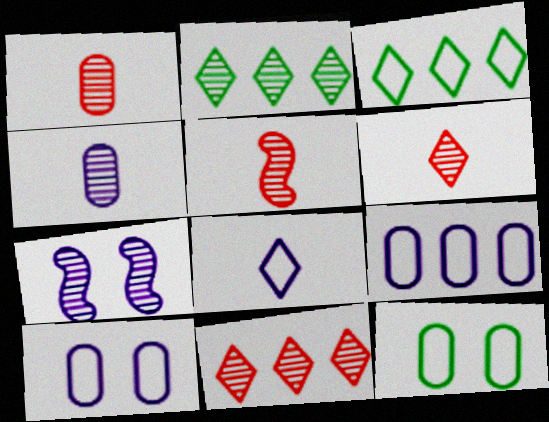[[1, 2, 7], 
[1, 5, 6]]